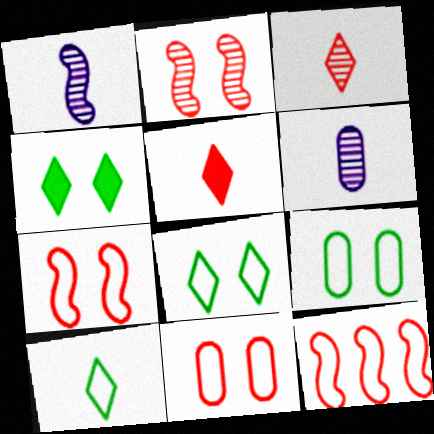[[4, 6, 12]]